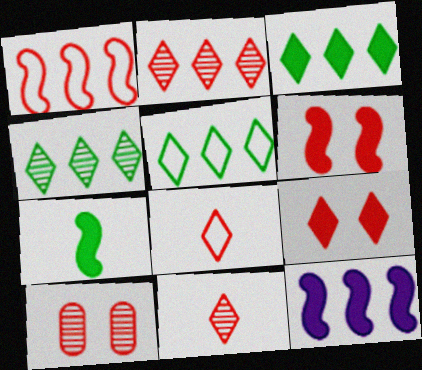[[2, 8, 9], 
[3, 4, 5], 
[6, 7, 12]]